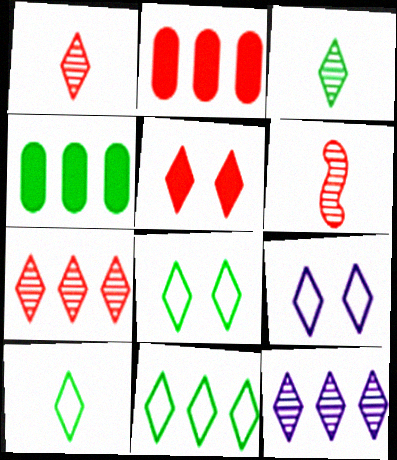[[4, 6, 9], 
[5, 10, 12], 
[8, 10, 11]]